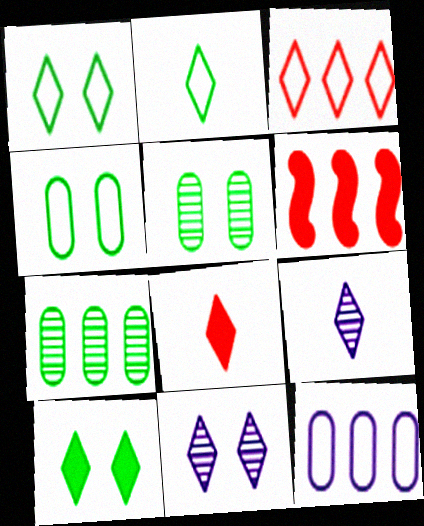[[2, 8, 9], 
[3, 9, 10], 
[4, 6, 9]]